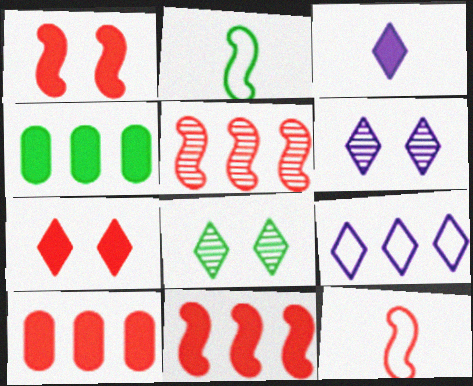[[1, 3, 4], 
[1, 5, 12], 
[2, 4, 8], 
[2, 6, 10], 
[3, 6, 9], 
[4, 5, 9], 
[4, 6, 12]]